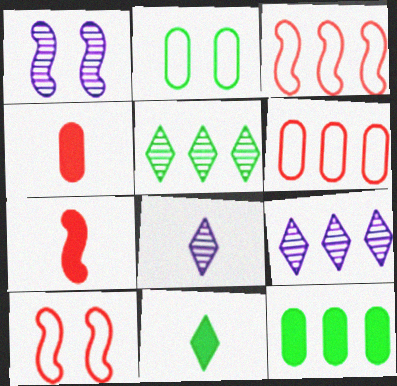[[1, 6, 11], 
[2, 7, 9], 
[3, 9, 12], 
[8, 10, 12]]